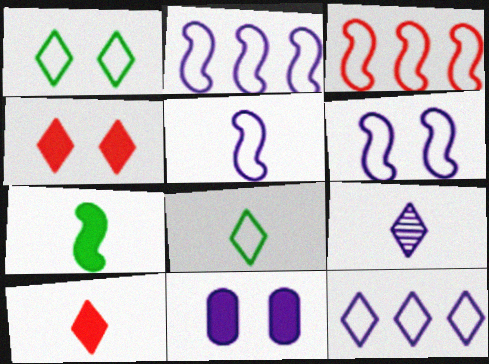[[2, 5, 6], 
[2, 9, 11], 
[8, 9, 10]]